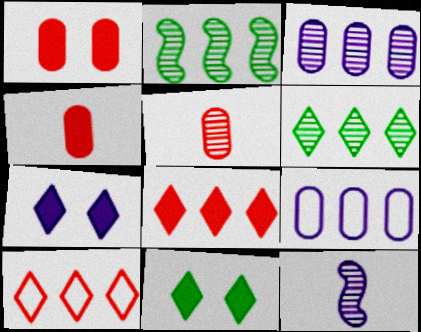[[2, 8, 9], 
[7, 9, 12]]